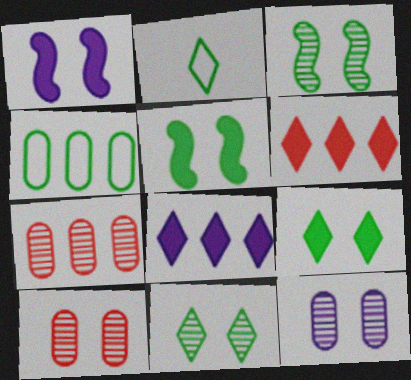[[1, 2, 7]]